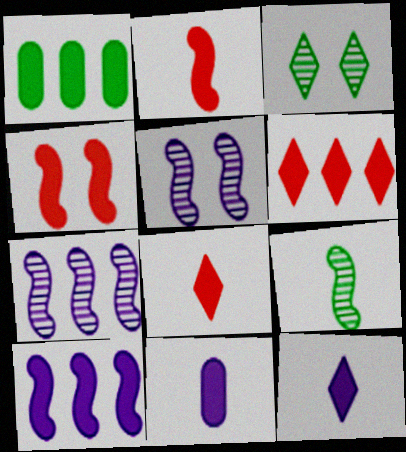[[1, 4, 12], 
[1, 6, 10]]